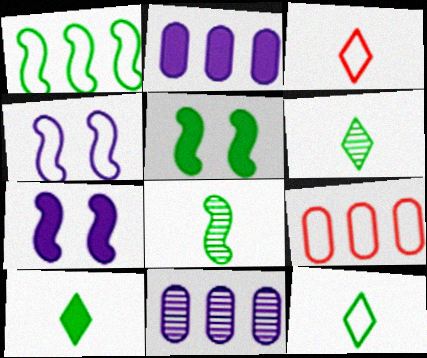[[1, 5, 8], 
[3, 5, 11], 
[4, 9, 12], 
[6, 7, 9], 
[6, 10, 12]]